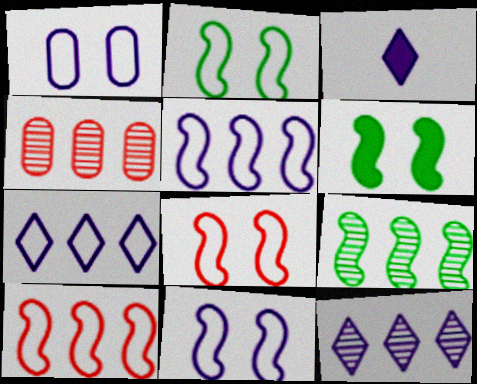[[2, 3, 4], 
[2, 8, 11], 
[4, 9, 12]]